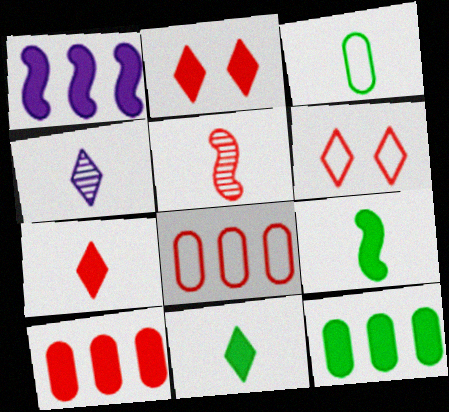[[2, 5, 8], 
[5, 6, 10]]